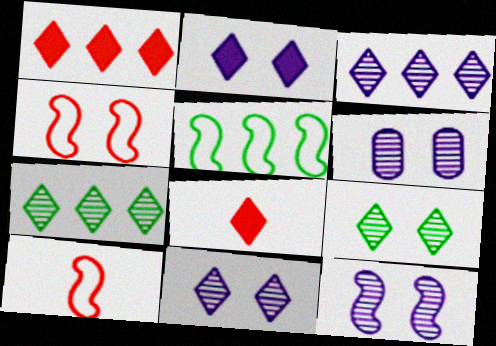[[5, 6, 8], 
[6, 11, 12]]